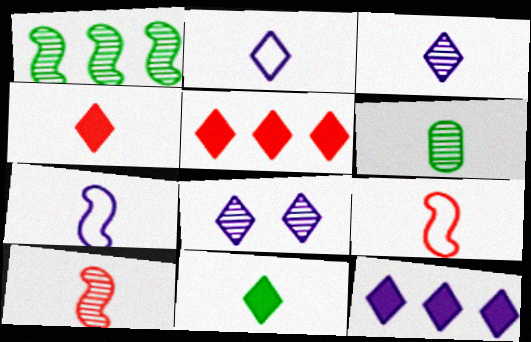[[2, 8, 12], 
[3, 6, 10], 
[4, 6, 7]]